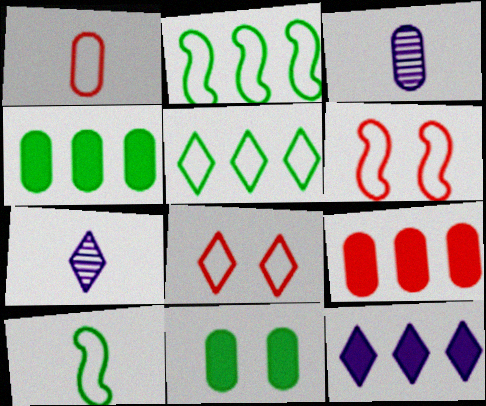[[4, 6, 7]]